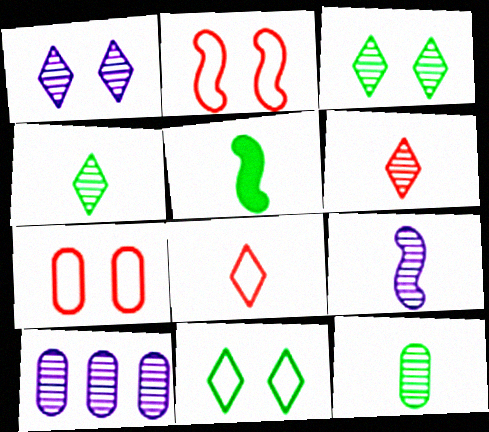[[1, 9, 10], 
[6, 9, 12]]